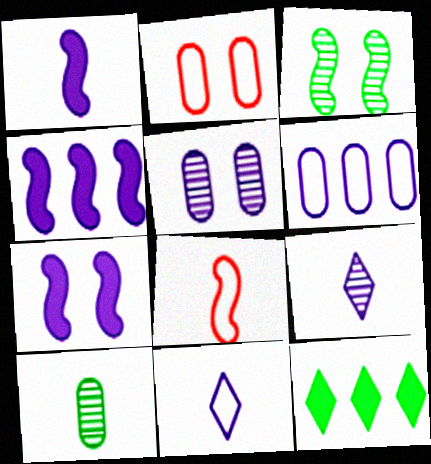[[1, 4, 7], 
[3, 4, 8], 
[4, 5, 11], 
[5, 8, 12], 
[6, 7, 9]]